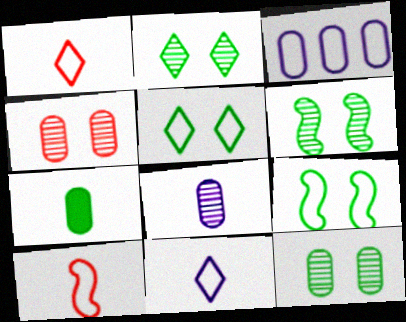[[1, 3, 9], 
[2, 6, 12], 
[3, 4, 7], 
[3, 5, 10]]